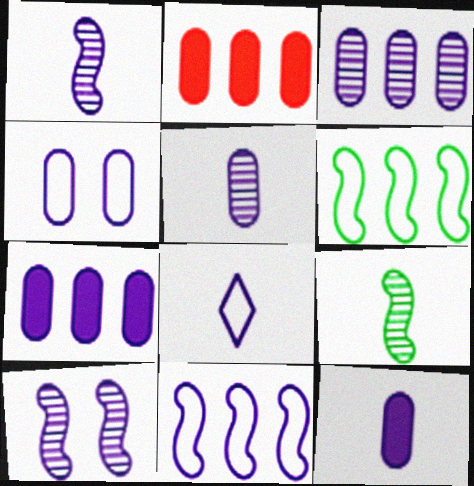[[1, 8, 12], 
[3, 4, 12], 
[4, 5, 7], 
[4, 8, 11], 
[7, 8, 10]]